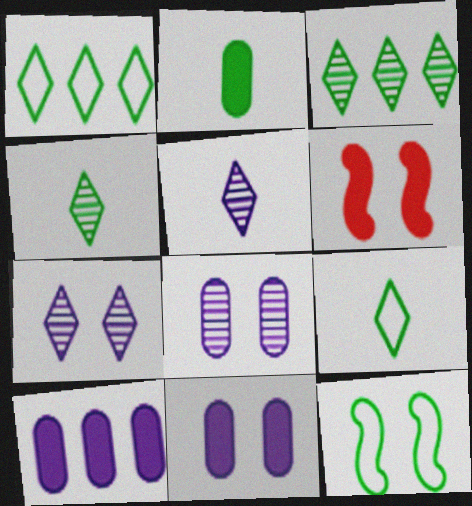[[2, 3, 12]]